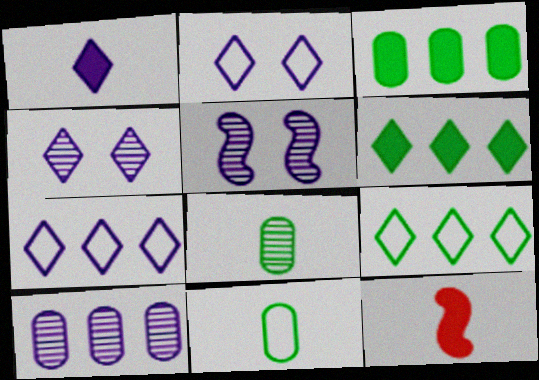[[1, 4, 7]]